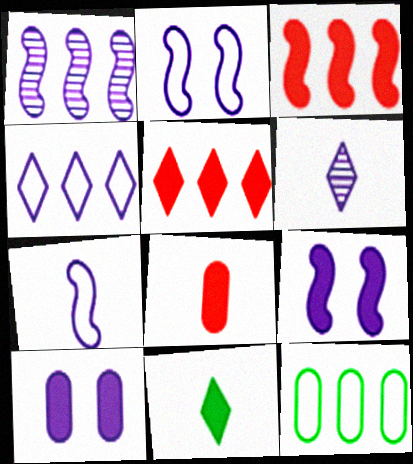[[1, 5, 12], 
[1, 7, 9], 
[3, 10, 11]]